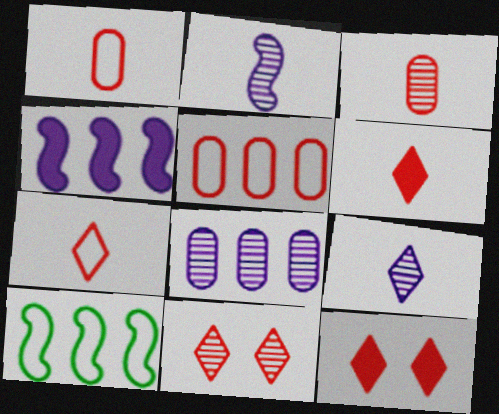[]